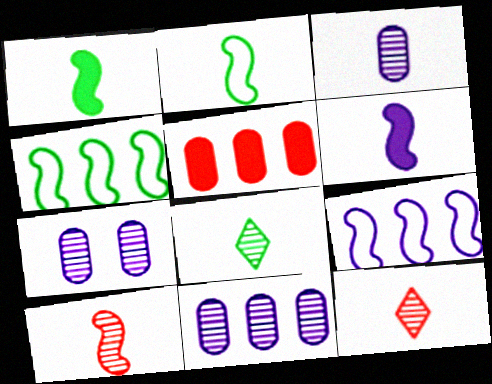[[2, 6, 10], 
[3, 7, 11], 
[3, 8, 10]]